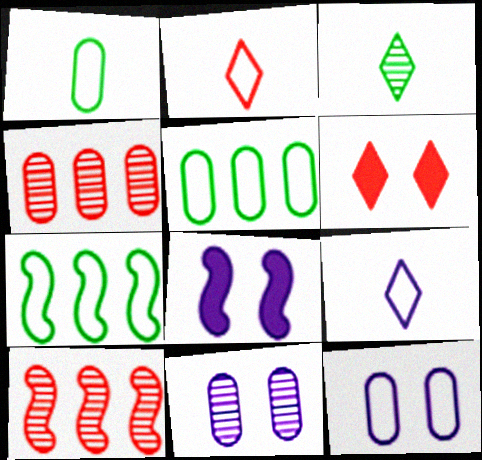[[2, 7, 12], 
[3, 10, 11]]